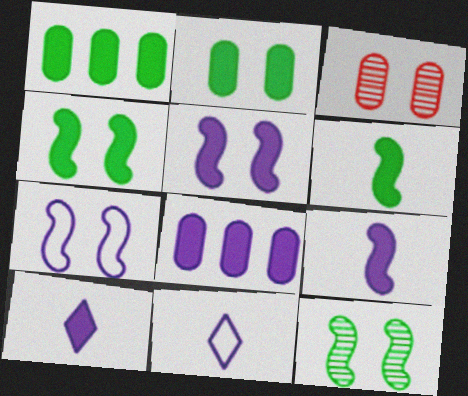[[5, 8, 10]]